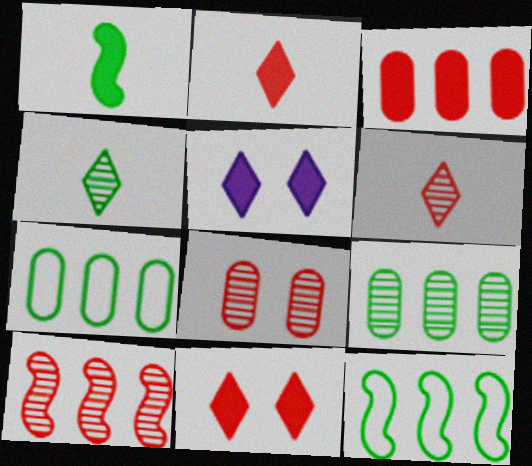[[1, 3, 5], 
[6, 8, 10]]